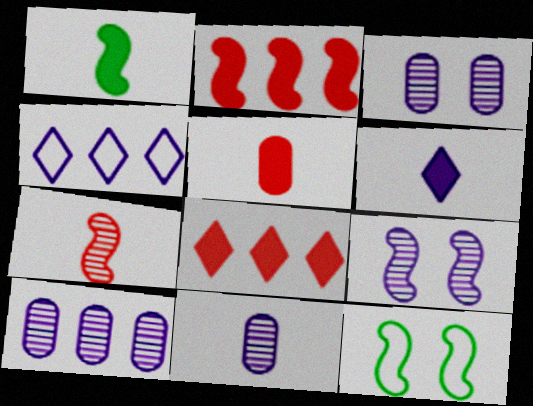[[1, 5, 6], 
[3, 10, 11], 
[8, 11, 12]]